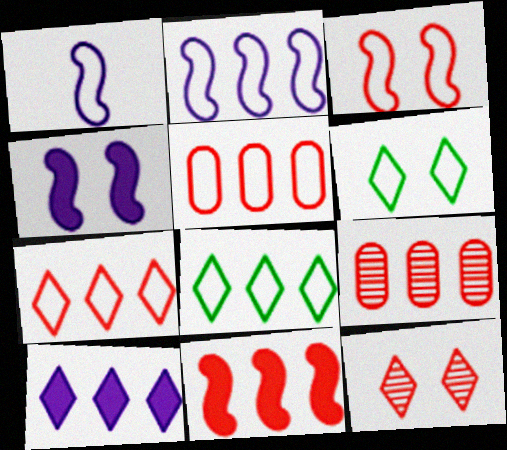[[1, 5, 6], 
[2, 5, 8], 
[7, 9, 11]]